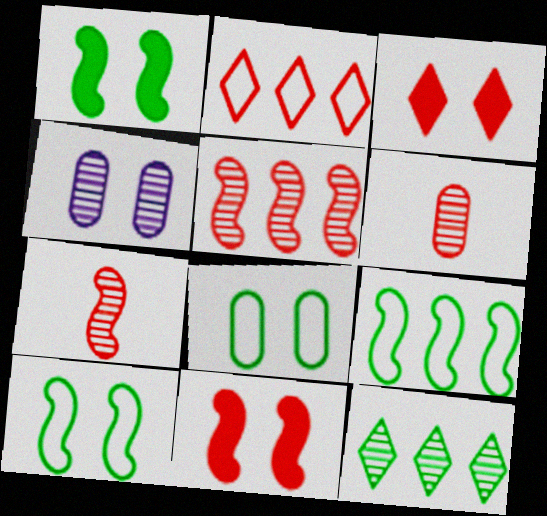[[2, 6, 11], 
[3, 4, 10], 
[4, 7, 12]]